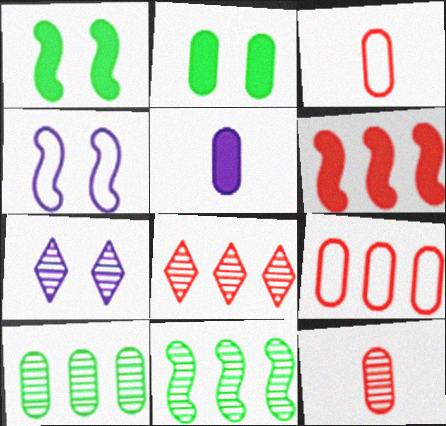[[6, 8, 9], 
[7, 11, 12]]